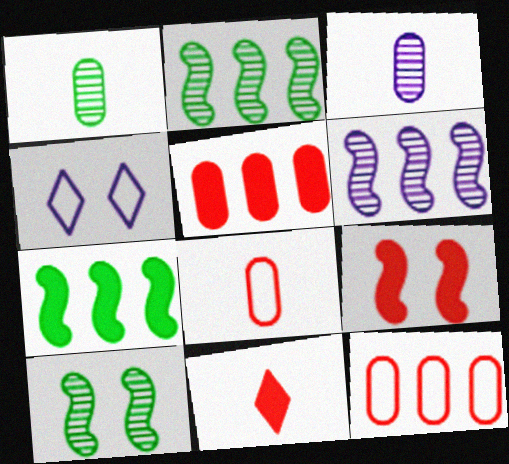[[5, 9, 11]]